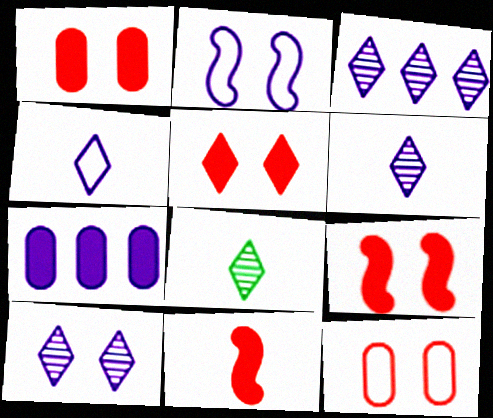[[1, 5, 9], 
[2, 6, 7], 
[3, 6, 10]]